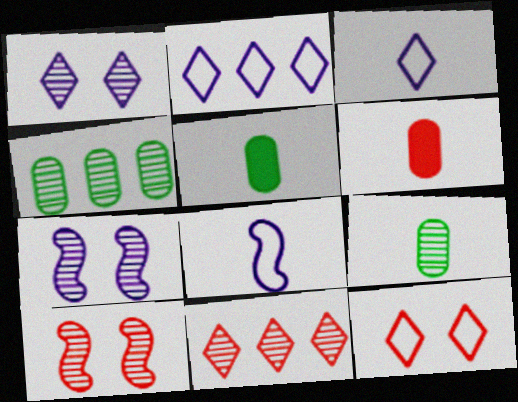[[2, 5, 10], 
[7, 9, 11]]